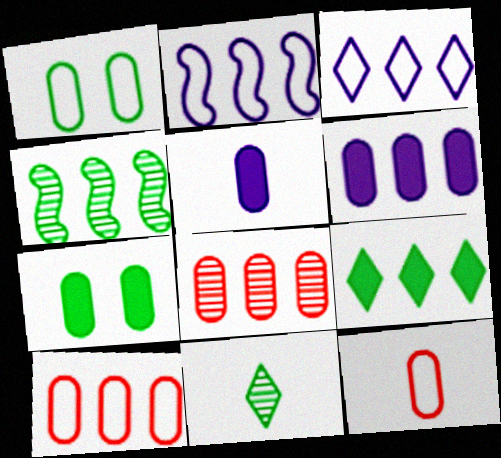[[1, 5, 8], 
[2, 8, 9]]